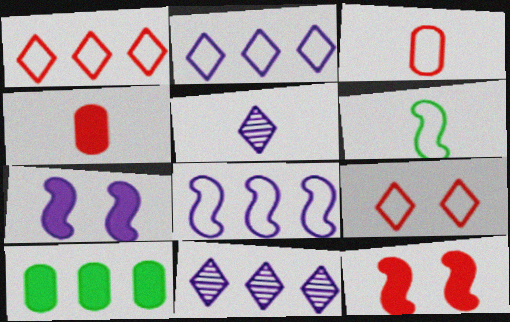[[4, 5, 6]]